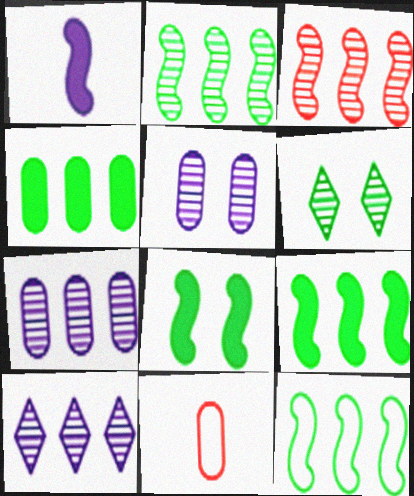[[2, 9, 12], 
[4, 5, 11], 
[8, 10, 11]]